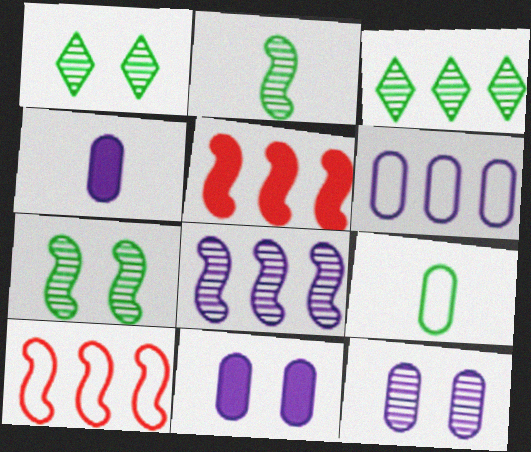[[1, 4, 10], 
[3, 5, 6], 
[4, 6, 12]]